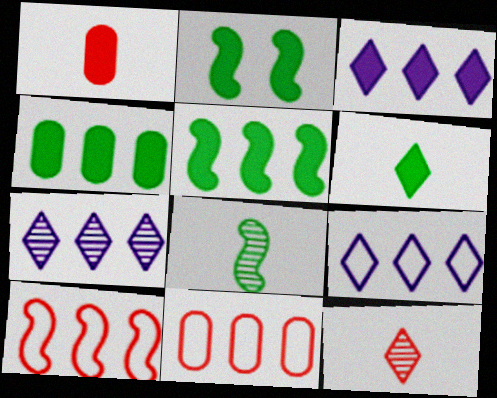[[1, 2, 3], 
[2, 4, 6], 
[3, 7, 9], 
[4, 7, 10], 
[5, 7, 11]]